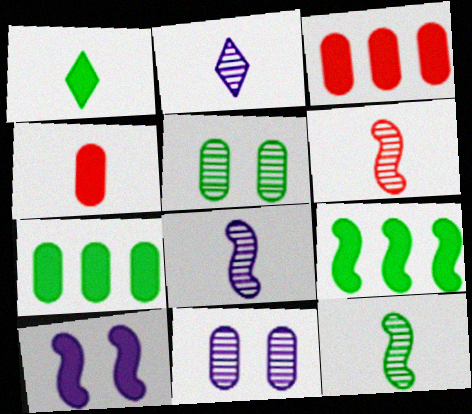[[1, 3, 10], 
[6, 8, 12]]